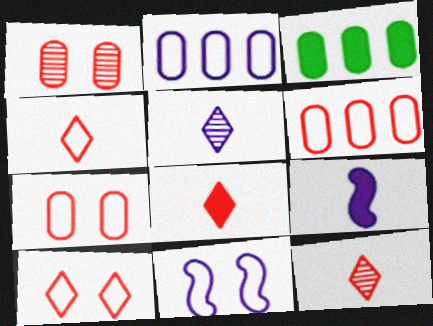[[3, 11, 12], 
[4, 8, 12]]